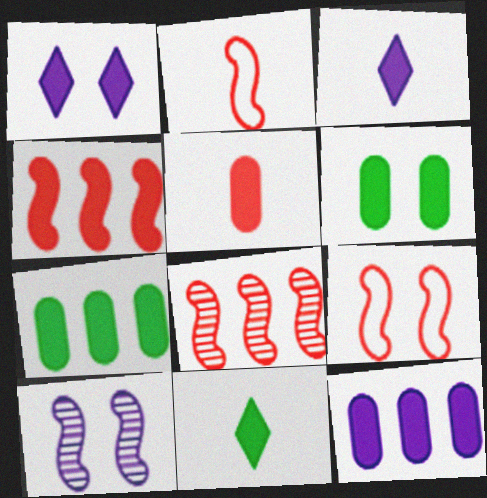[[3, 4, 6], 
[5, 6, 12]]